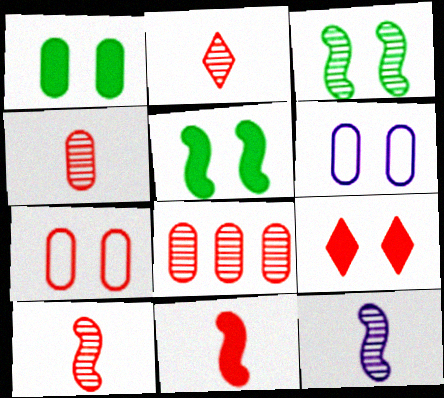[[2, 4, 10], 
[3, 6, 9]]